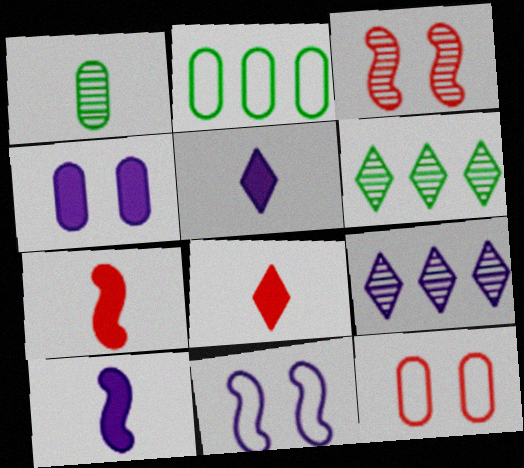[[1, 3, 9], 
[2, 3, 5], 
[6, 10, 12]]